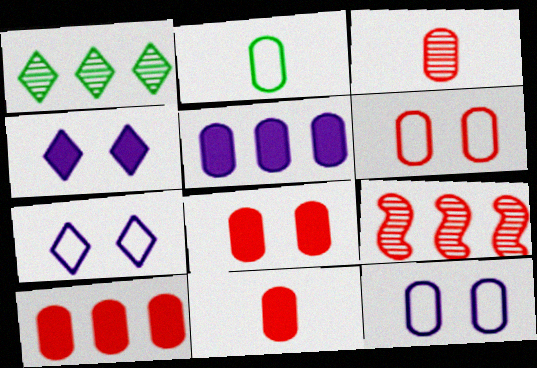[[2, 4, 9], 
[3, 6, 10], 
[8, 10, 11]]